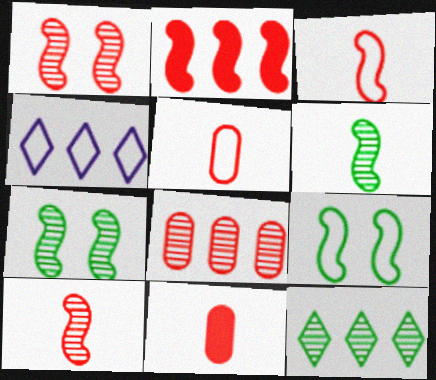[[1, 2, 3], 
[4, 5, 9], 
[4, 7, 11]]